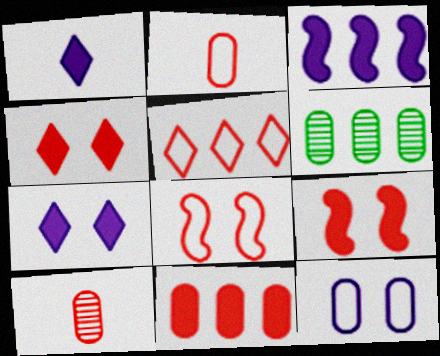[[1, 6, 8], 
[2, 5, 8], 
[3, 5, 6], 
[5, 9, 10]]